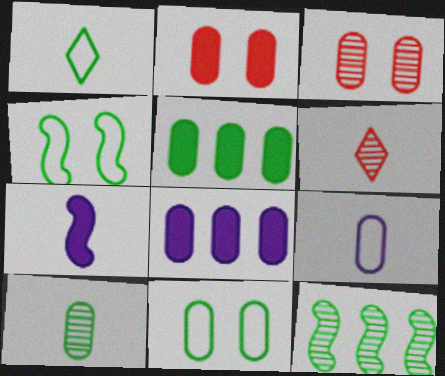[[3, 5, 9], 
[4, 6, 8], 
[5, 10, 11]]